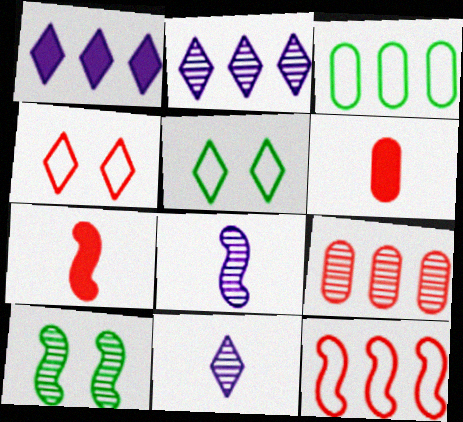[[4, 7, 9], 
[9, 10, 11]]